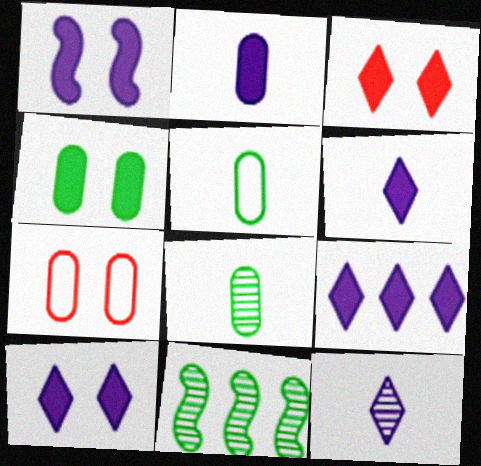[[1, 2, 9], 
[1, 3, 4], 
[6, 7, 11], 
[6, 9, 10]]